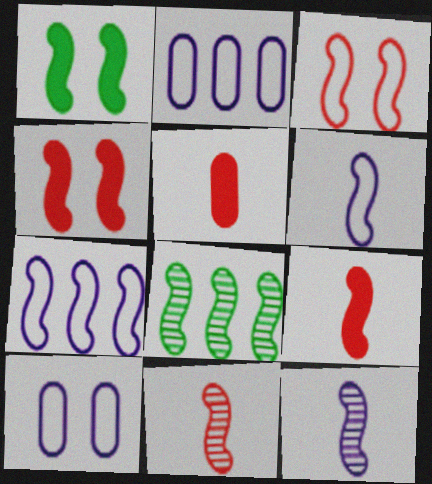[[1, 7, 11], 
[4, 6, 8]]